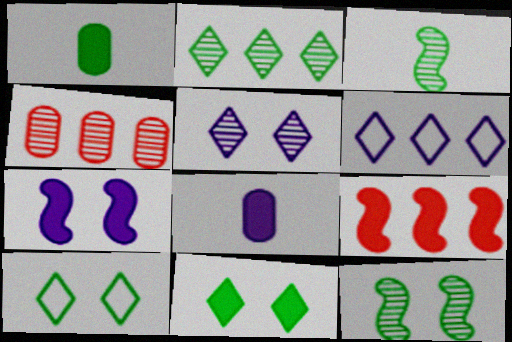[[3, 4, 5], 
[8, 9, 11]]